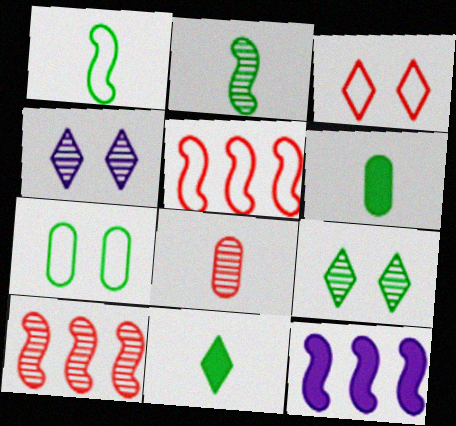[[4, 5, 6]]